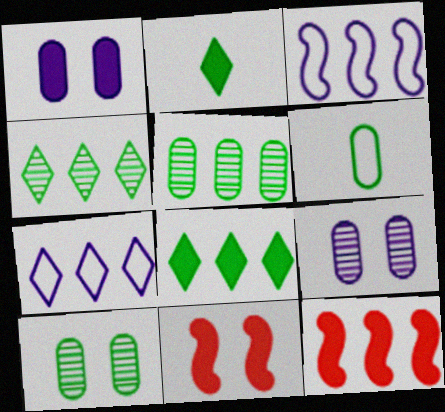[[1, 2, 12], 
[5, 7, 12]]